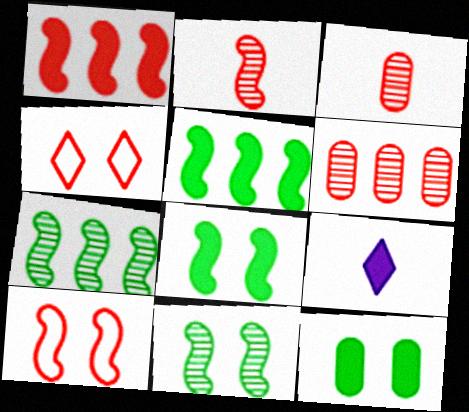[[1, 2, 10], 
[1, 3, 4], 
[1, 9, 12]]